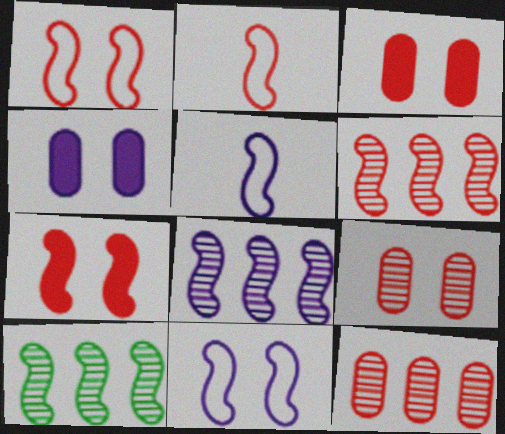[[2, 6, 7], 
[5, 7, 10], 
[6, 8, 10]]